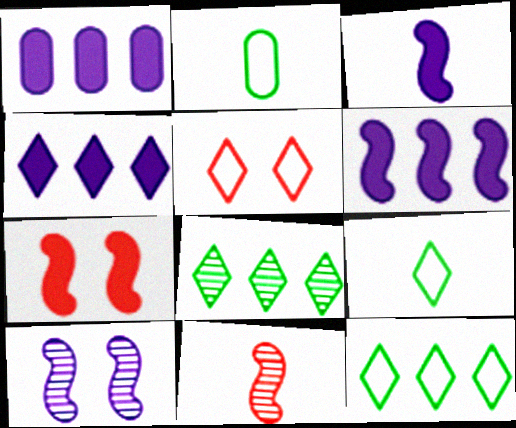[[1, 4, 6]]